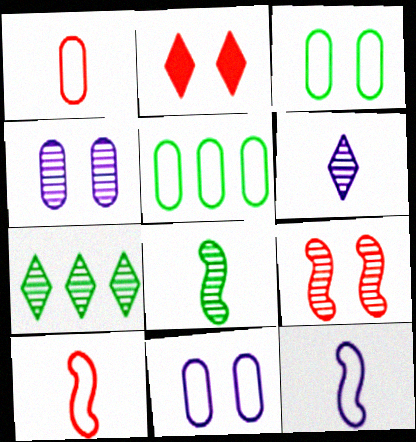[[1, 5, 11]]